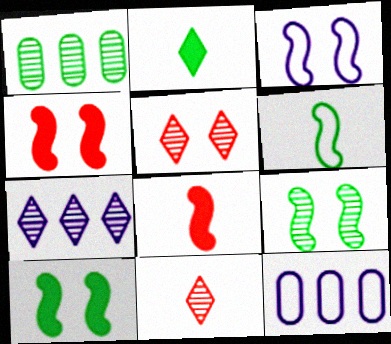[[3, 4, 9], 
[10, 11, 12]]